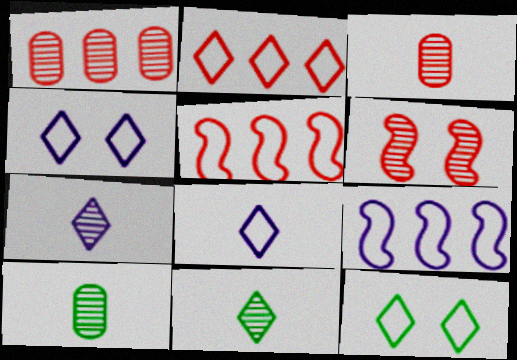[[2, 8, 12]]